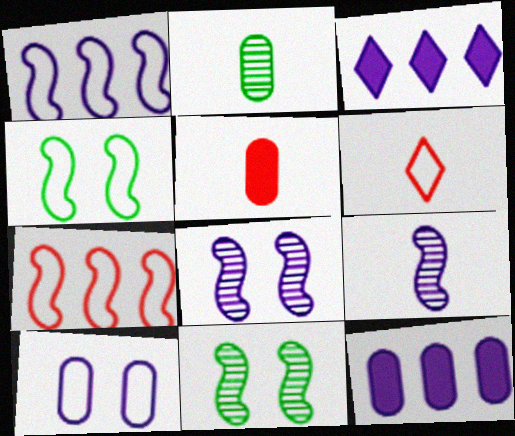[[3, 9, 10], 
[6, 11, 12]]